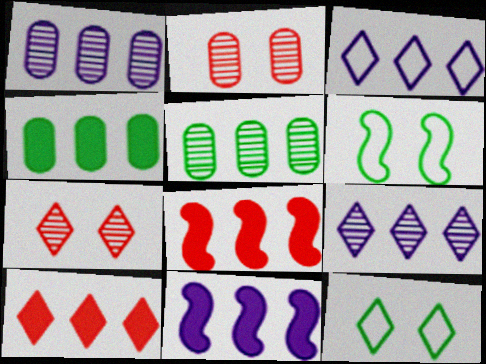[[1, 3, 11], 
[3, 5, 8], 
[4, 10, 11]]